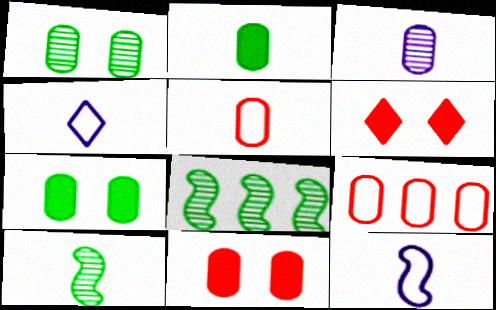[[2, 3, 5], 
[3, 7, 9], 
[4, 8, 11]]